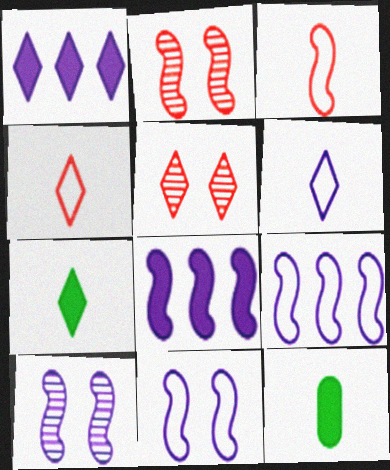[[5, 9, 12]]